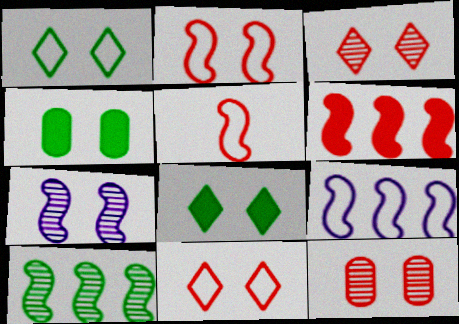[[4, 7, 11], 
[6, 9, 10]]